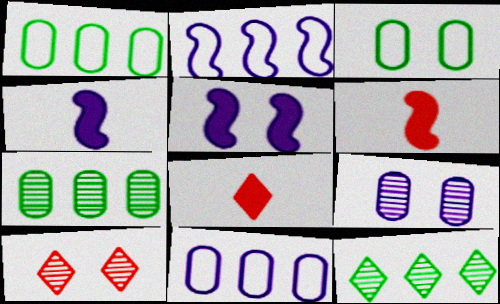[[1, 4, 10], 
[3, 5, 10]]